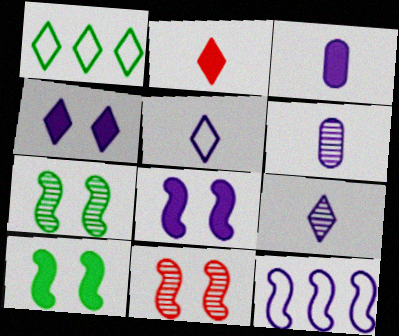[[1, 3, 11], 
[4, 6, 12]]